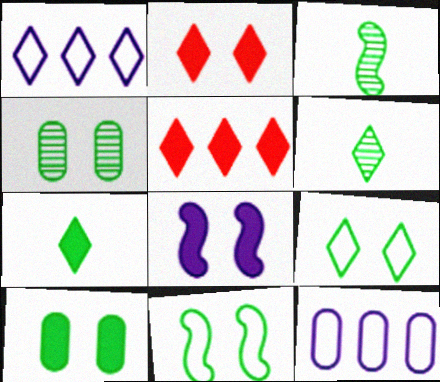[[1, 2, 6], 
[2, 3, 12], 
[2, 8, 10]]